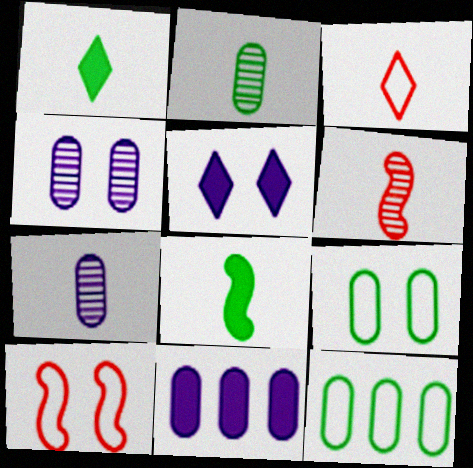[[3, 7, 8], 
[5, 6, 12]]